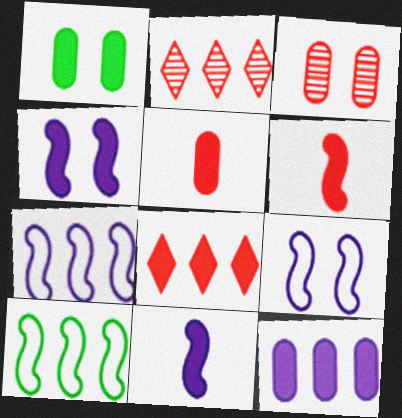[[1, 5, 12], 
[1, 8, 11], 
[2, 10, 12]]